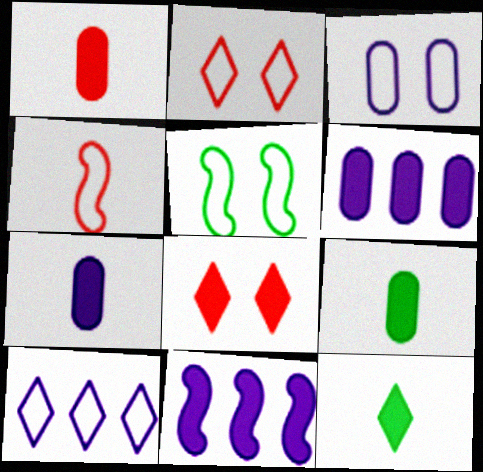[[1, 7, 9], 
[2, 3, 5], 
[8, 9, 11]]